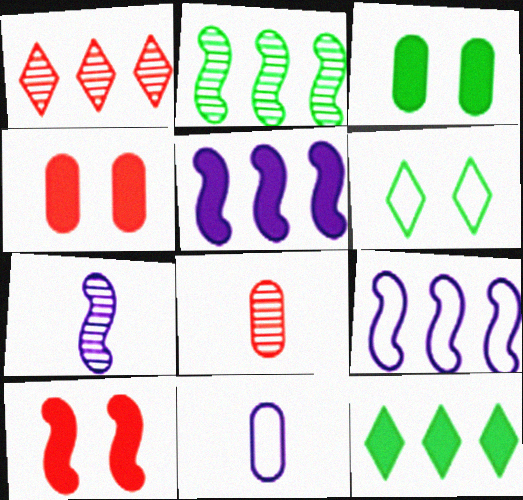[[5, 6, 8]]